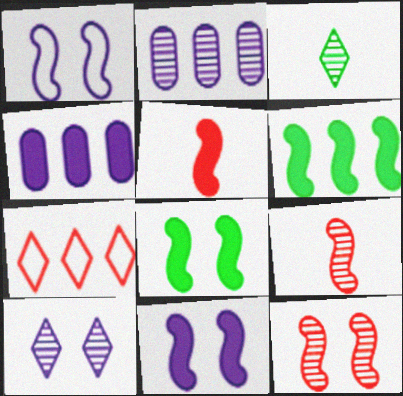[[1, 6, 9], 
[1, 8, 12], 
[2, 3, 12], 
[2, 6, 7], 
[5, 6, 11]]